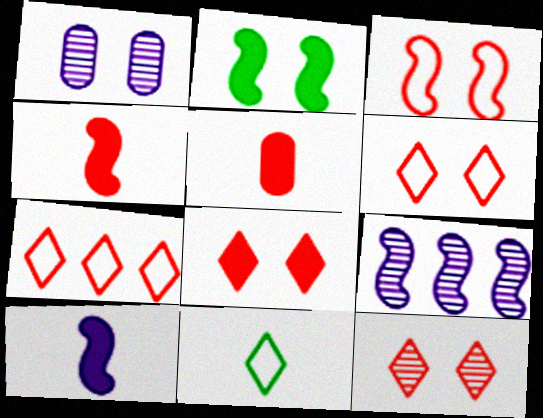[[1, 2, 6], 
[6, 8, 12]]